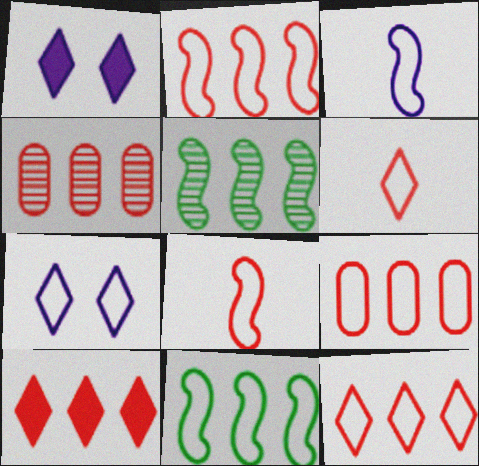[[2, 4, 10], 
[2, 9, 12]]